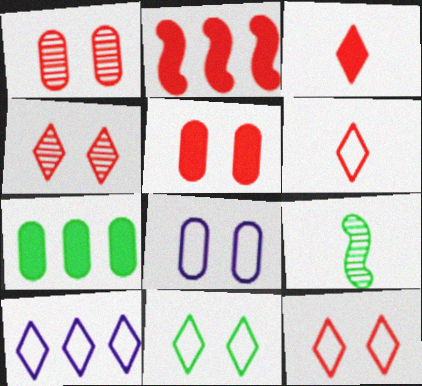[[1, 2, 6], 
[2, 3, 5], 
[5, 9, 10], 
[6, 10, 11], 
[7, 9, 11]]